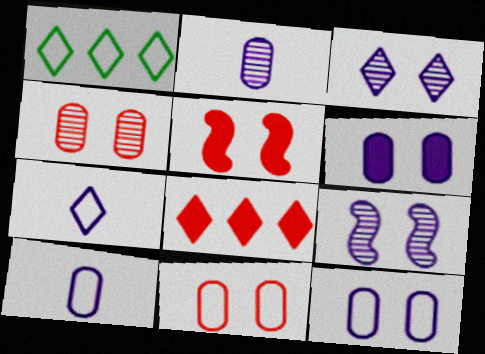[[1, 2, 5]]